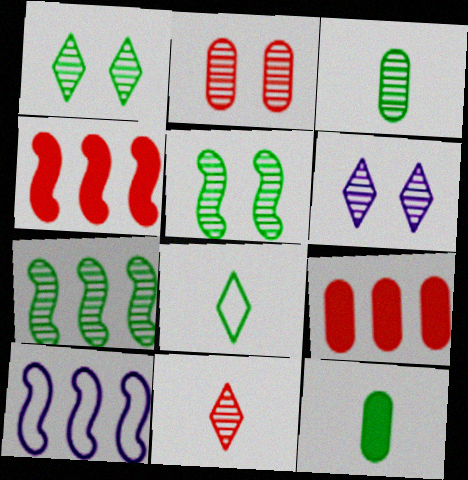[[1, 3, 7], 
[2, 5, 6], 
[4, 7, 10]]